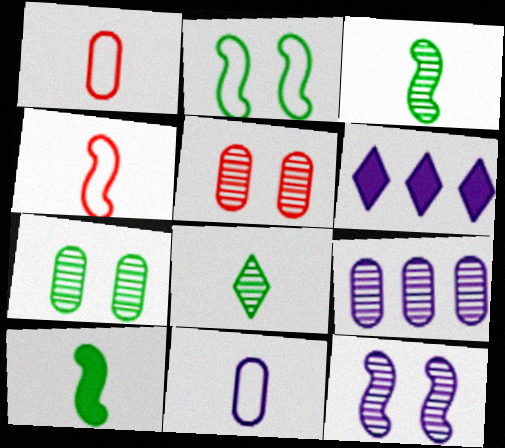[[4, 6, 7], 
[6, 11, 12]]